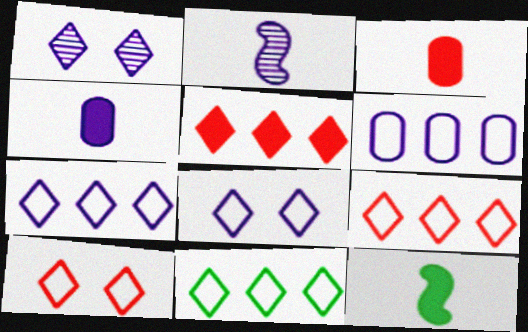[[7, 9, 11]]